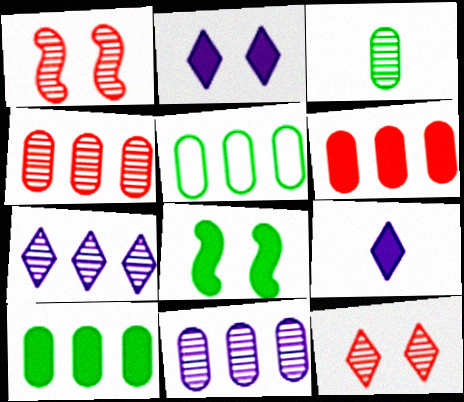[[1, 3, 7], 
[1, 5, 9], 
[5, 6, 11], 
[6, 8, 9]]